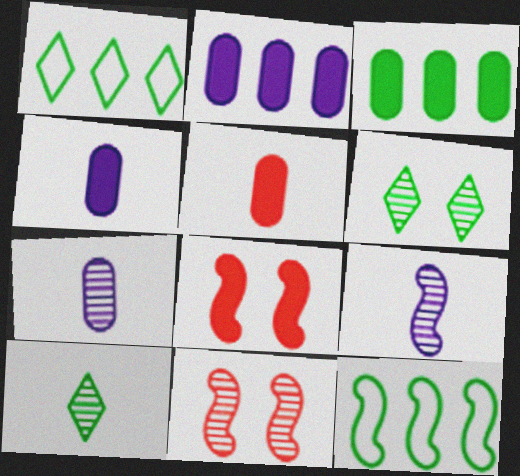[[1, 4, 11], 
[1, 7, 8], 
[8, 9, 12]]